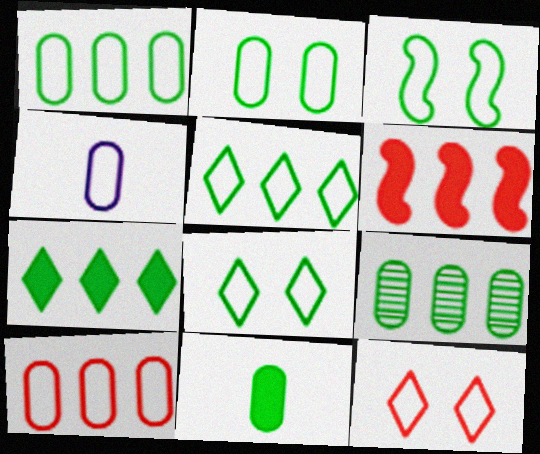[[2, 3, 8], 
[2, 4, 10], 
[2, 9, 11]]